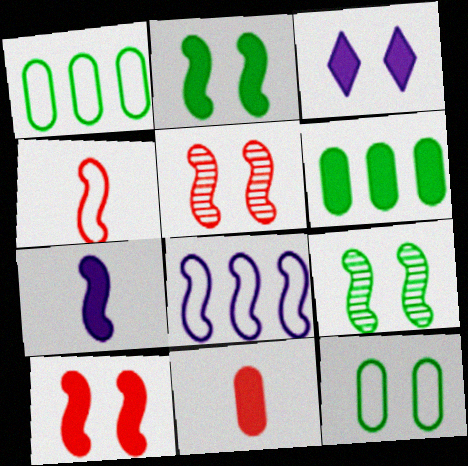[[3, 5, 12]]